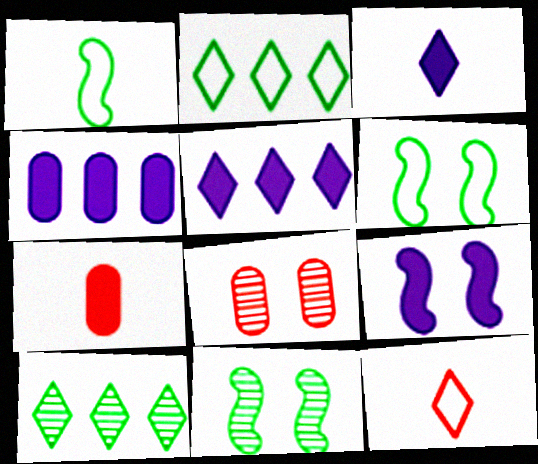[[1, 5, 8], 
[3, 4, 9], 
[4, 11, 12]]